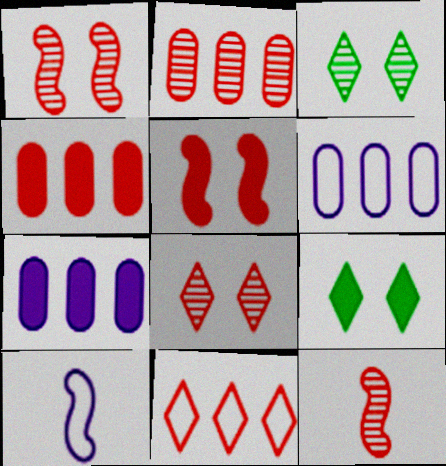[[2, 8, 12], 
[2, 9, 10], 
[3, 4, 10], 
[6, 9, 12]]